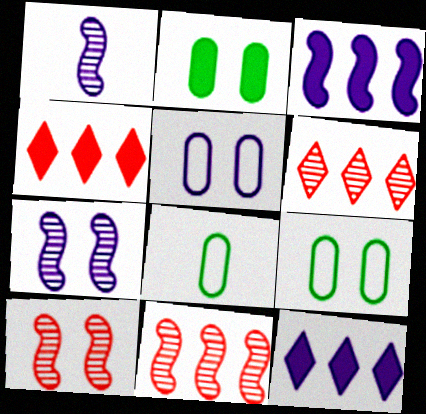[[1, 4, 9], 
[1, 5, 12], 
[4, 7, 8], 
[8, 10, 12]]